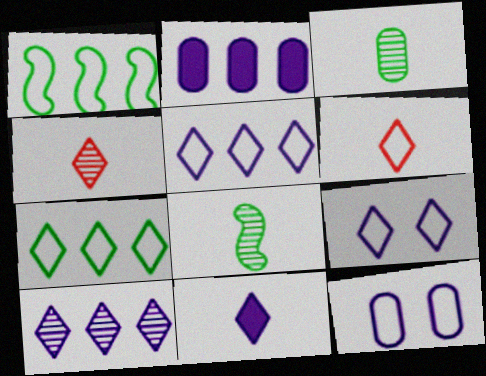[[1, 6, 12], 
[6, 7, 9], 
[9, 10, 11]]